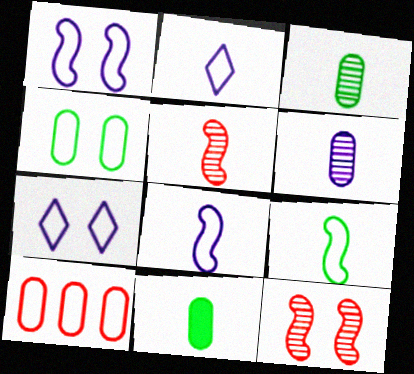[[2, 5, 11], 
[7, 9, 10]]